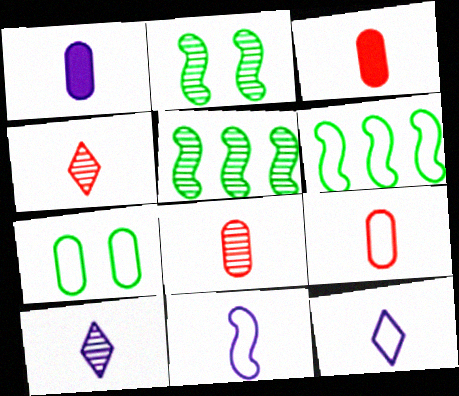[[1, 10, 11], 
[3, 8, 9]]